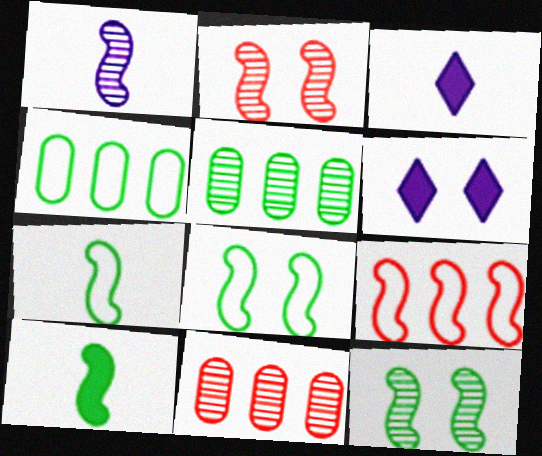[[2, 3, 4], 
[3, 8, 11], 
[6, 7, 11]]